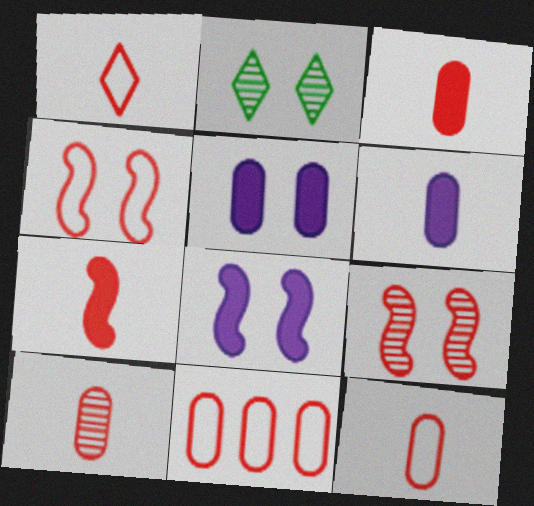[[1, 4, 11], 
[1, 7, 10], 
[2, 4, 5], 
[3, 10, 12]]